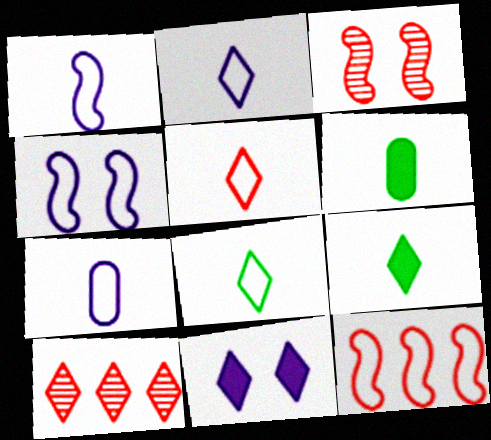[[1, 2, 7], 
[2, 5, 8], 
[4, 6, 10], 
[8, 10, 11]]